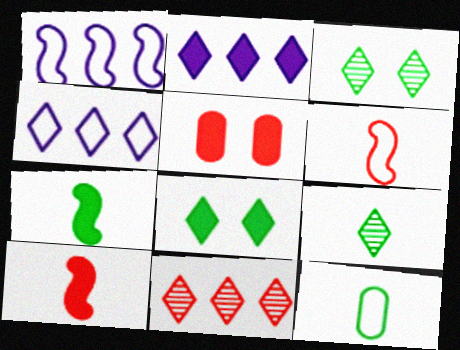[[1, 5, 9], 
[2, 5, 7], 
[5, 6, 11], 
[7, 9, 12]]